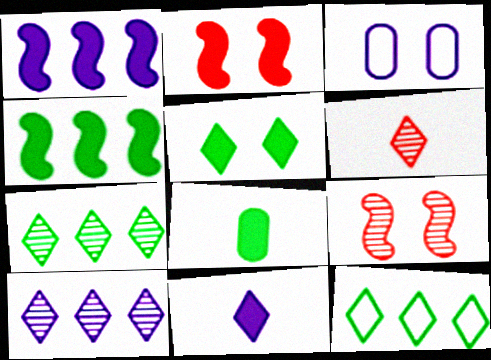[[3, 4, 6], 
[3, 5, 9], 
[4, 5, 8]]